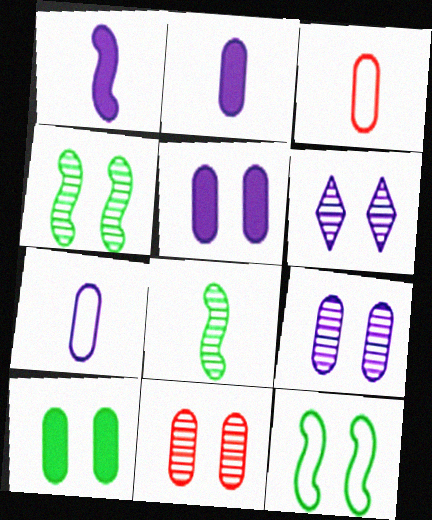[[4, 6, 11]]